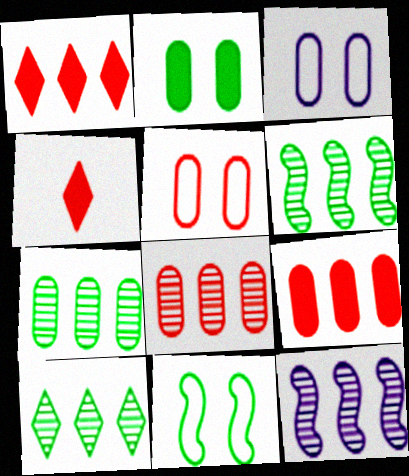[[3, 4, 6], 
[6, 7, 10], 
[8, 10, 12]]